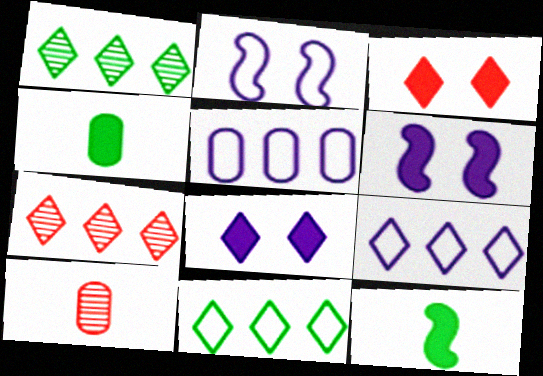[[2, 4, 7], 
[6, 10, 11]]